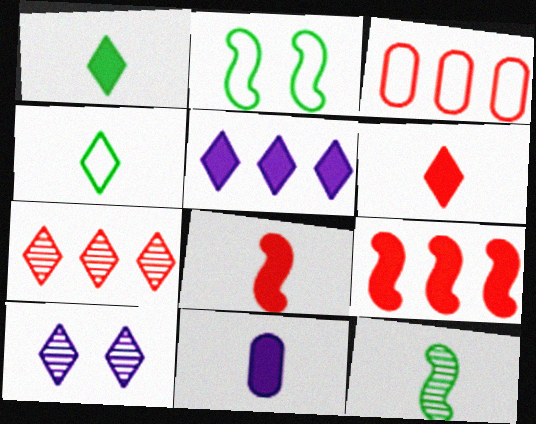[[1, 8, 11], 
[2, 7, 11], 
[3, 7, 9]]